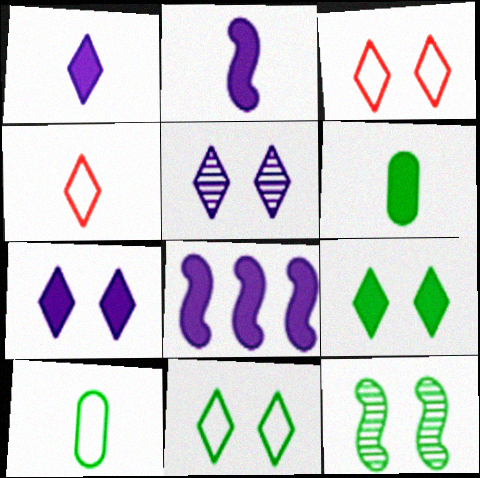[[3, 5, 9]]